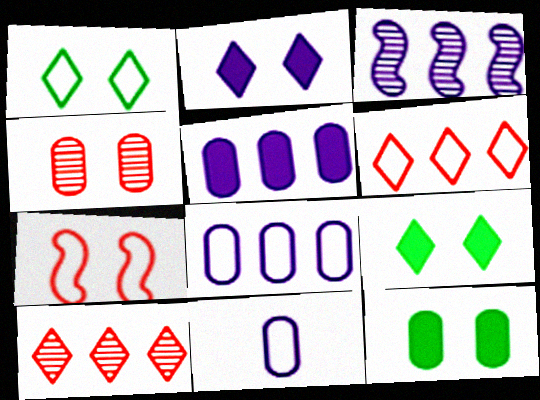[[2, 3, 11]]